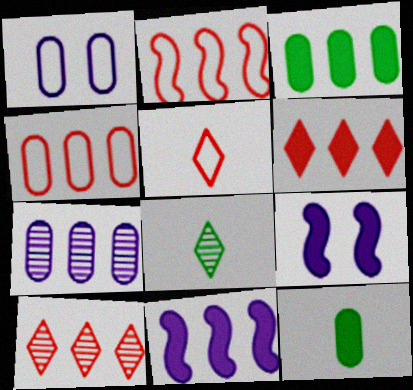[[3, 4, 7], 
[3, 6, 11], 
[4, 8, 9], 
[6, 9, 12]]